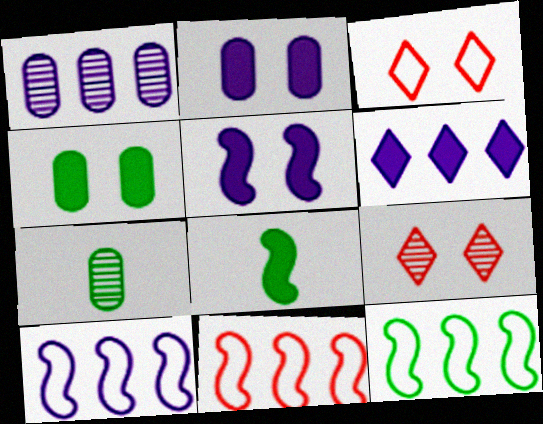[[1, 3, 8], 
[1, 6, 10], 
[10, 11, 12]]